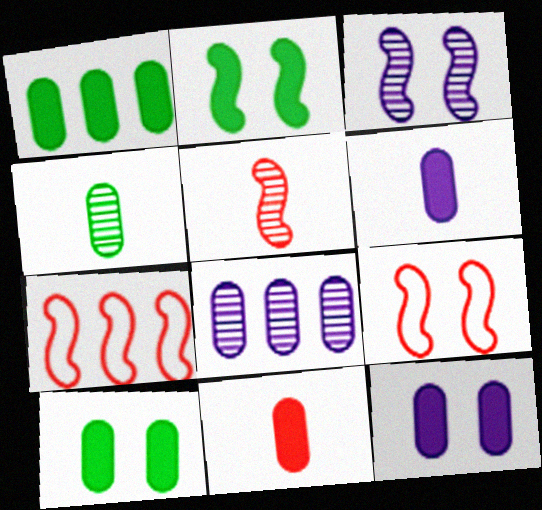[[1, 11, 12], 
[2, 3, 9]]